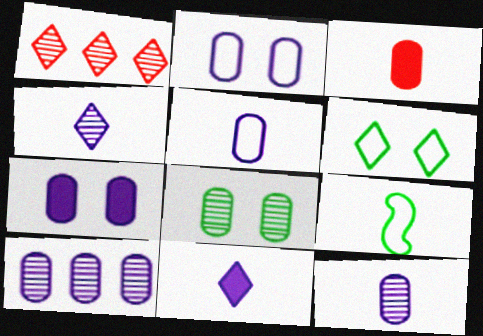[[1, 6, 11], 
[1, 7, 9], 
[3, 4, 9], 
[5, 7, 10]]